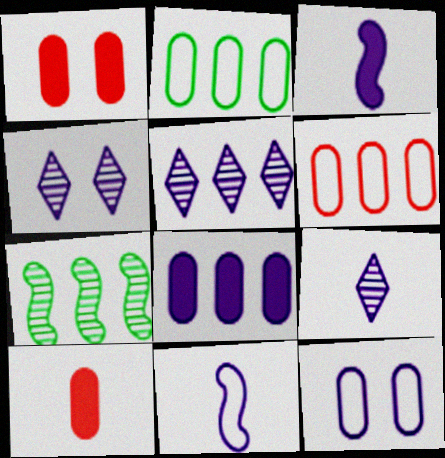[[3, 5, 12], 
[4, 5, 9], 
[4, 8, 11]]